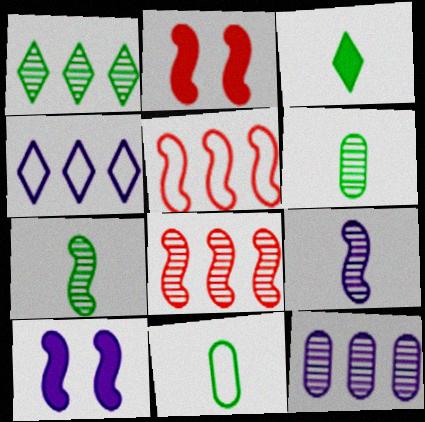[[1, 8, 12], 
[2, 4, 6], 
[3, 7, 11], 
[5, 7, 10]]